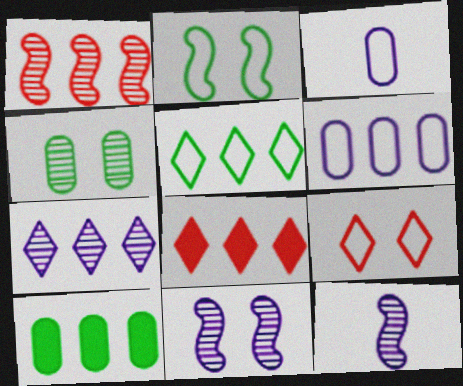[[5, 7, 8], 
[9, 10, 12]]